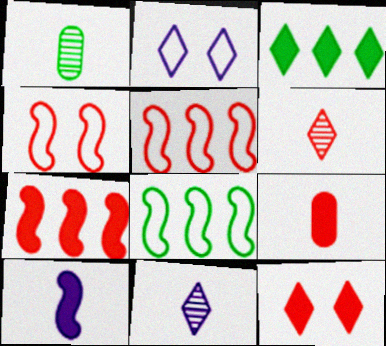[[1, 2, 7], 
[2, 3, 6], 
[7, 9, 12]]